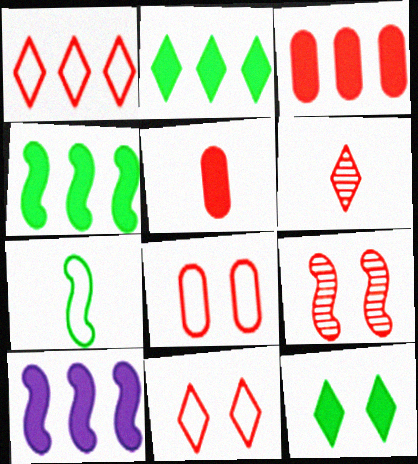[[1, 5, 9], 
[2, 3, 10], 
[5, 10, 12], 
[7, 9, 10]]